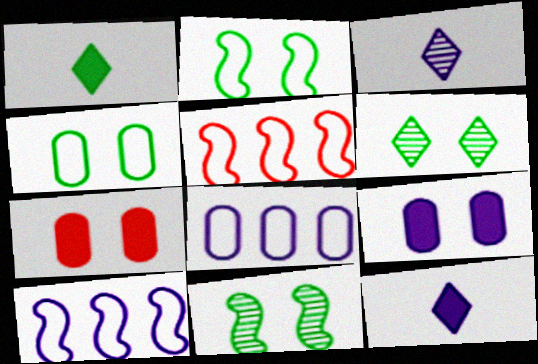[[3, 9, 10]]